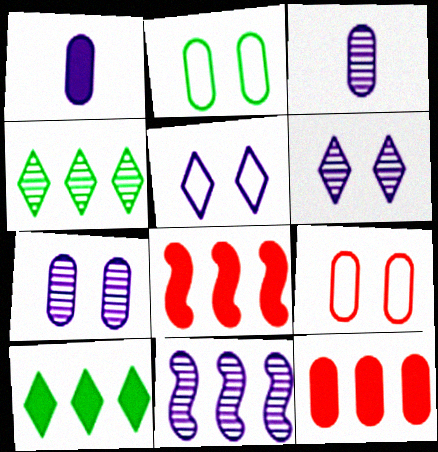[[1, 5, 11], 
[2, 3, 12], 
[3, 6, 11]]